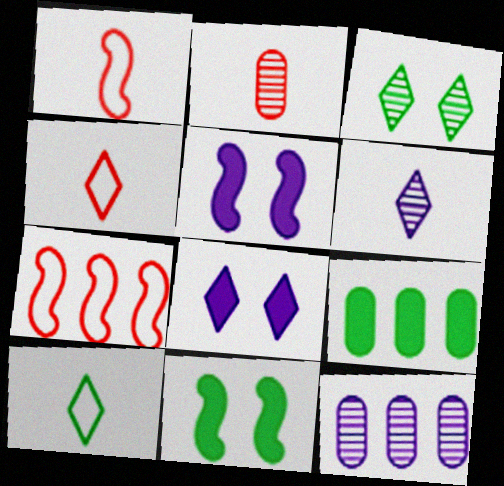[[4, 11, 12]]